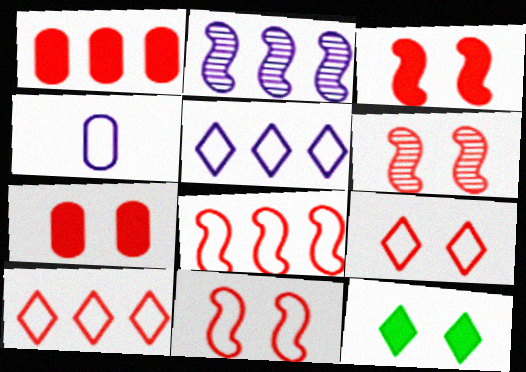[[3, 6, 11], 
[6, 7, 9]]